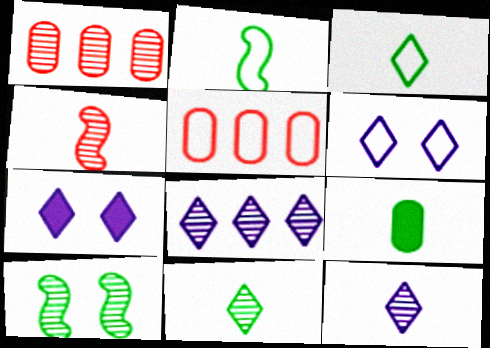[[1, 2, 7], 
[1, 10, 12], 
[2, 5, 6], 
[2, 9, 11]]